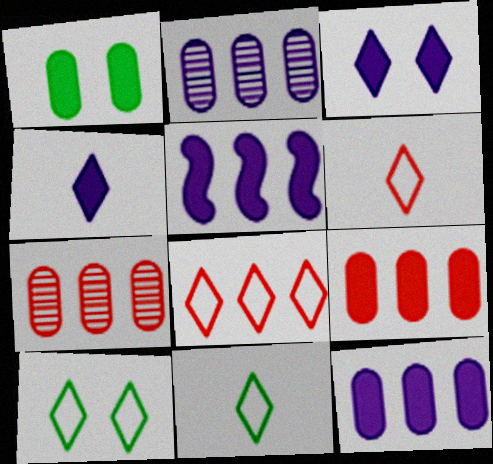[]